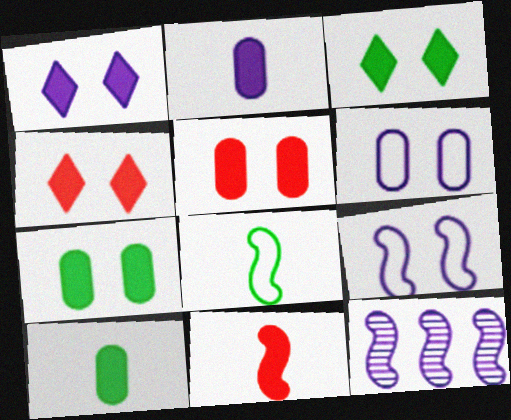[[1, 3, 4]]